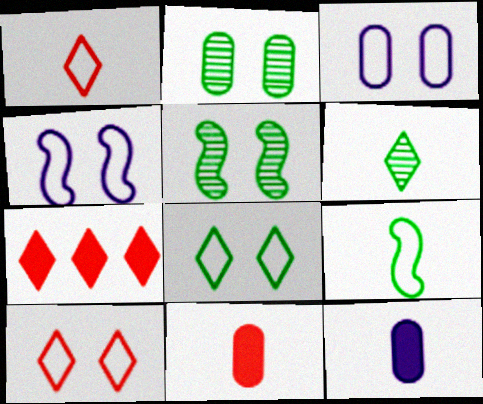[]